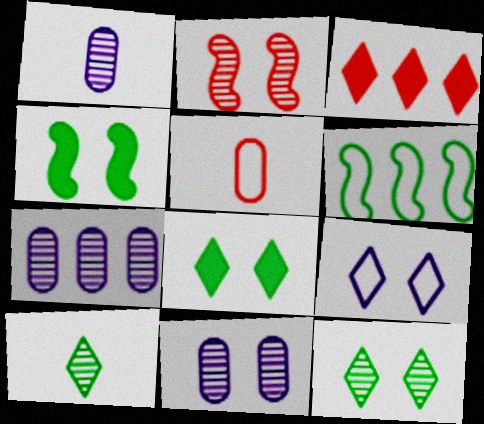[[1, 7, 11], 
[2, 3, 5], 
[2, 7, 10], 
[2, 11, 12], 
[3, 6, 7], 
[3, 9, 10], 
[5, 6, 9]]